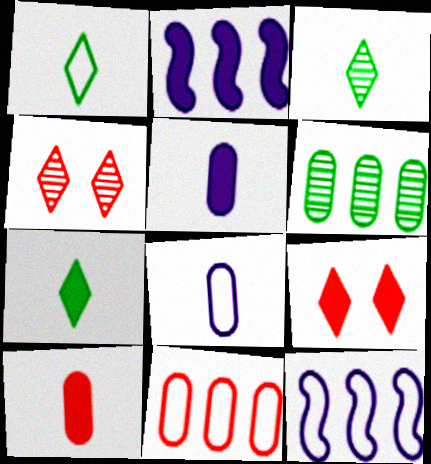[[1, 3, 7]]